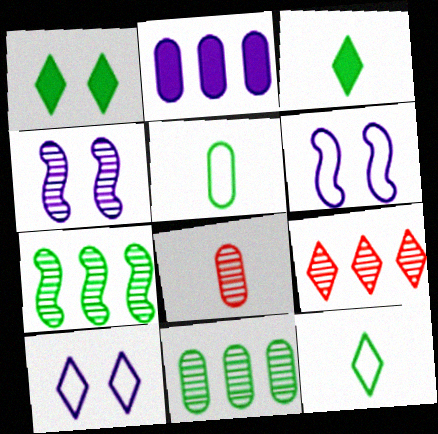[[1, 5, 7], 
[3, 9, 10]]